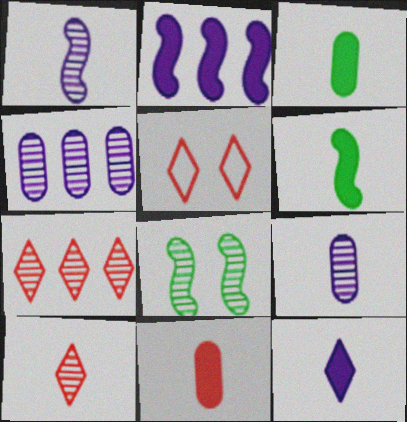[[4, 5, 6], 
[4, 8, 10], 
[6, 11, 12], 
[7, 8, 9]]